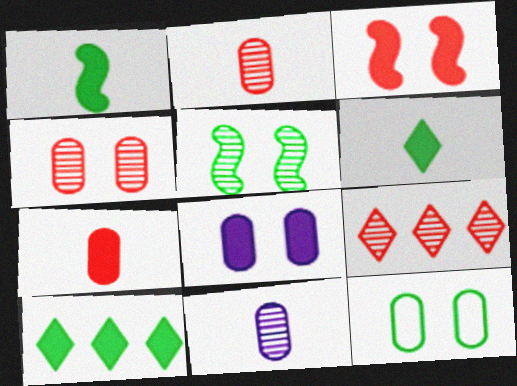[[4, 8, 12], 
[5, 9, 11]]